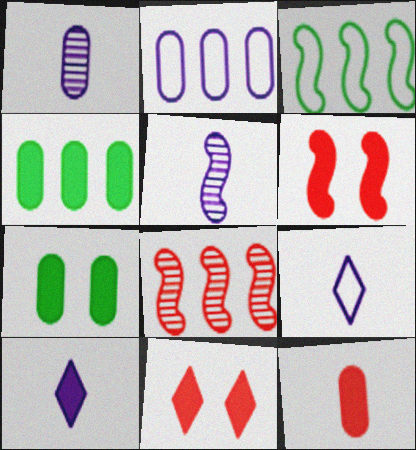[[1, 3, 11], 
[3, 5, 6], 
[4, 6, 10], 
[7, 8, 9]]